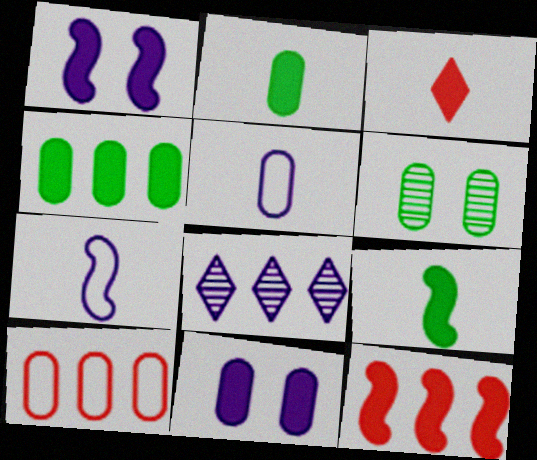[[1, 3, 4], 
[1, 5, 8], 
[1, 9, 12], 
[7, 8, 11]]